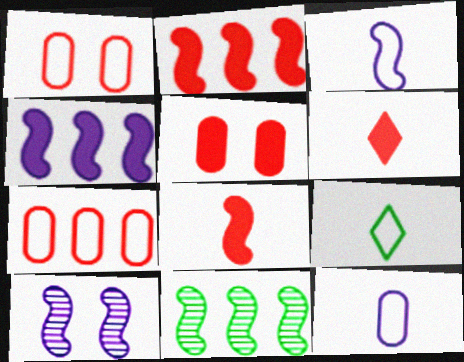[[2, 5, 6], 
[3, 4, 10]]